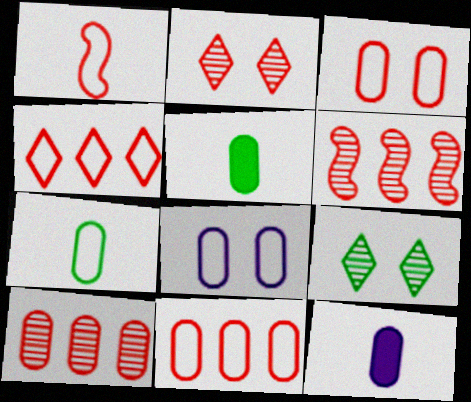[[1, 3, 4], 
[5, 8, 10], 
[7, 8, 11]]